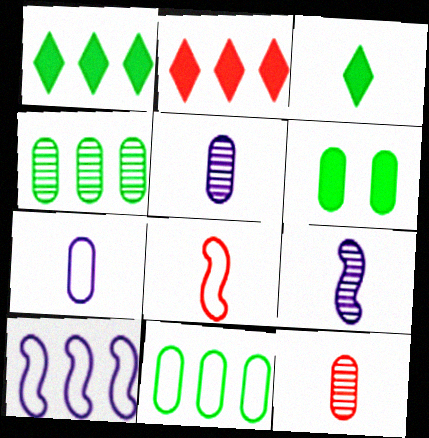[[2, 4, 10], 
[3, 5, 8]]